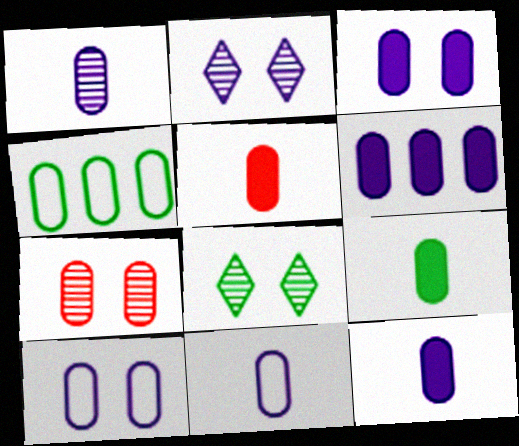[[1, 6, 10], 
[1, 11, 12], 
[3, 6, 12], 
[4, 7, 12], 
[5, 9, 12]]